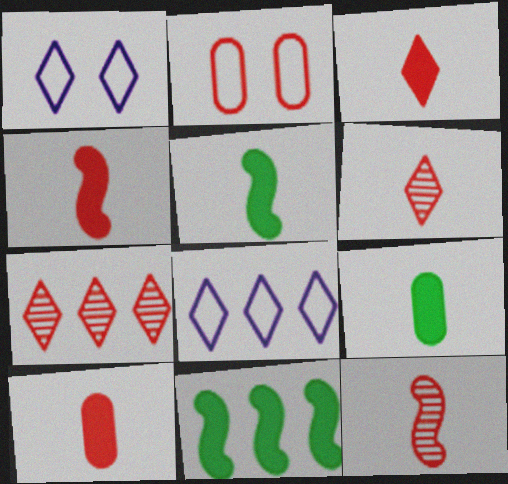[[2, 4, 7], 
[3, 4, 10]]